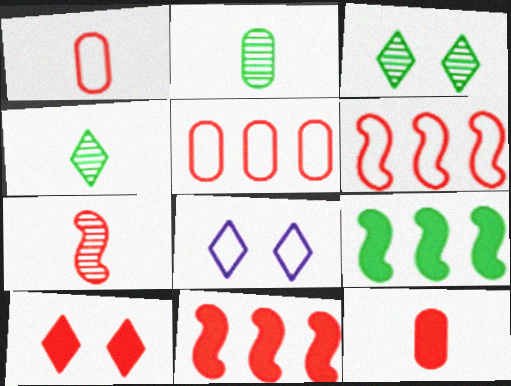[[2, 8, 11], 
[3, 8, 10], 
[5, 7, 10], 
[10, 11, 12]]